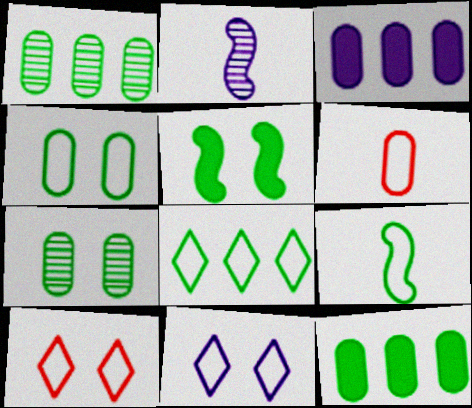[[2, 3, 11], 
[2, 10, 12], 
[3, 6, 7], 
[4, 8, 9]]